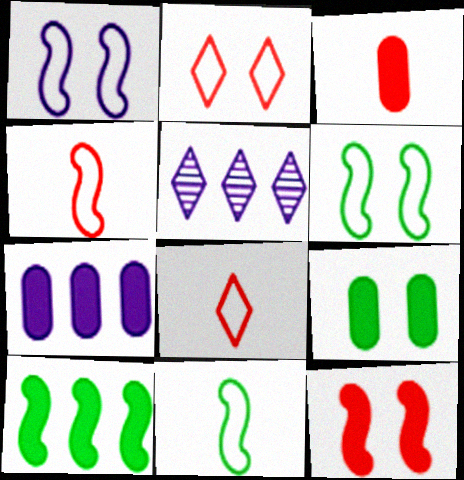[[3, 5, 6], 
[3, 7, 9], 
[4, 5, 9]]